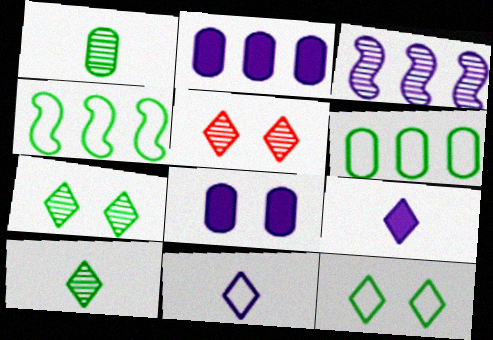[[1, 3, 5], 
[3, 8, 11]]